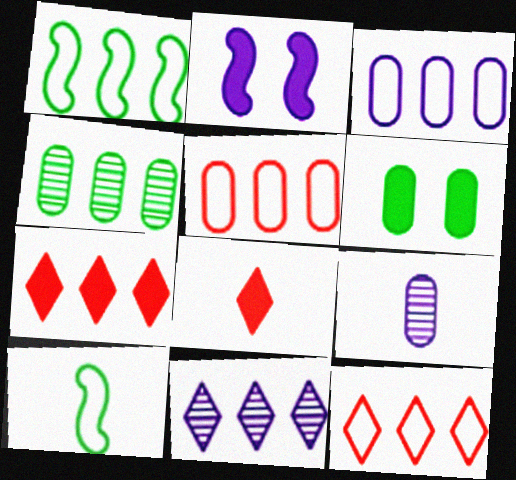[[1, 3, 12], 
[5, 6, 9], 
[8, 9, 10]]